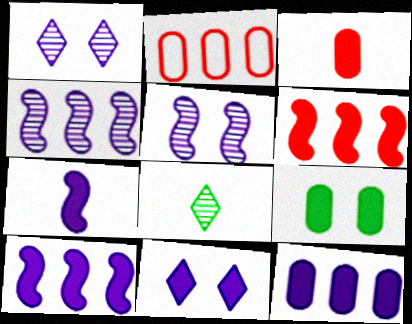[[3, 9, 12], 
[7, 11, 12]]